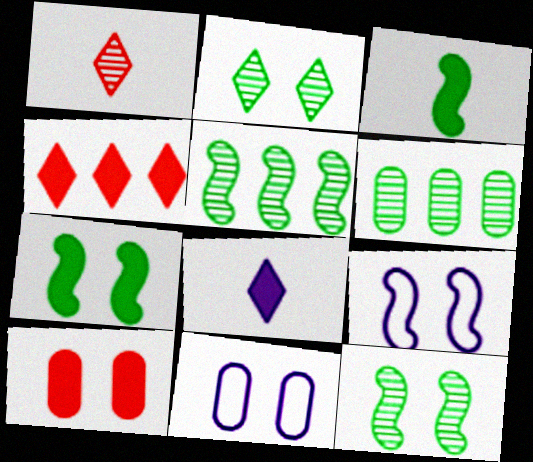[[2, 9, 10]]